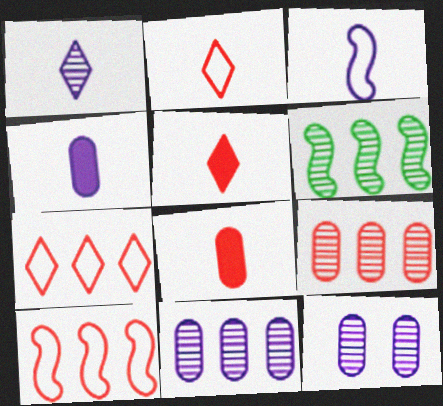[[1, 3, 4]]